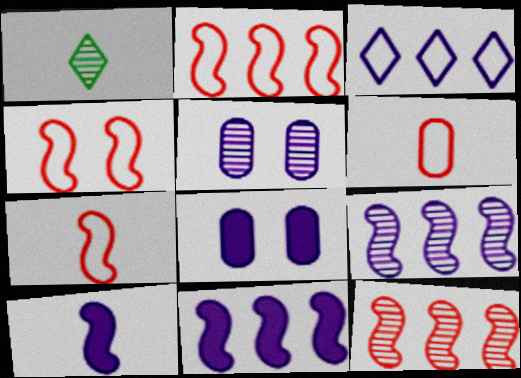[[1, 2, 8], 
[1, 5, 12], 
[1, 6, 10], 
[2, 4, 7], 
[3, 5, 10]]